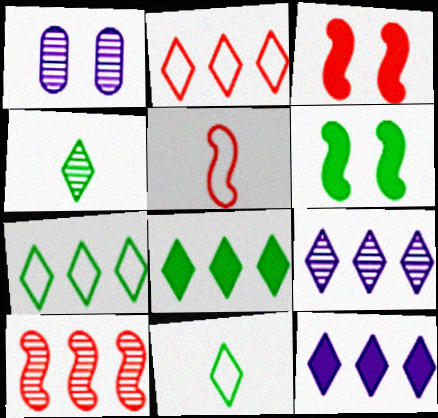[[1, 4, 10], 
[1, 5, 8], 
[2, 8, 9], 
[3, 5, 10]]